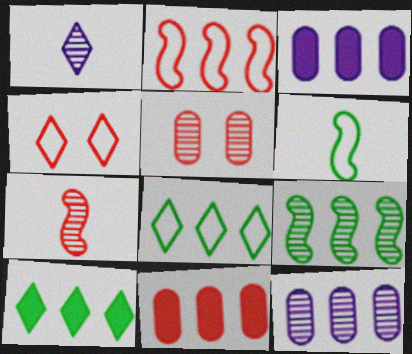[[1, 4, 10], 
[1, 5, 9], 
[2, 10, 12], 
[4, 7, 11]]